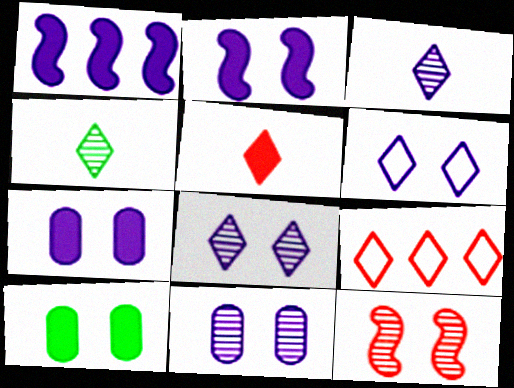[[1, 5, 10], 
[2, 6, 11], 
[6, 10, 12]]